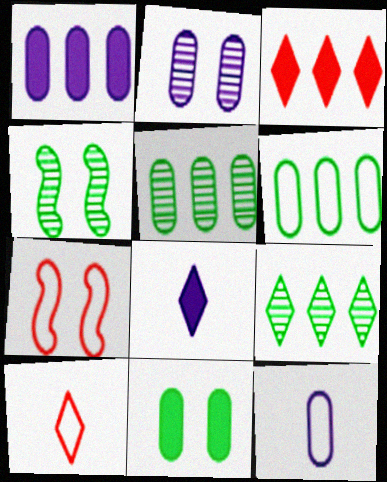[[1, 2, 12], 
[1, 4, 10], 
[3, 4, 12], 
[5, 7, 8]]